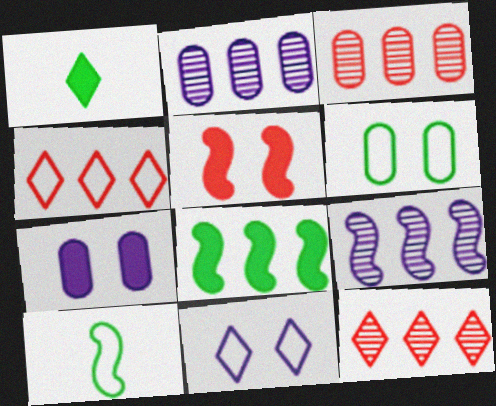[[1, 11, 12], 
[2, 4, 8], 
[5, 9, 10], 
[7, 10, 12]]